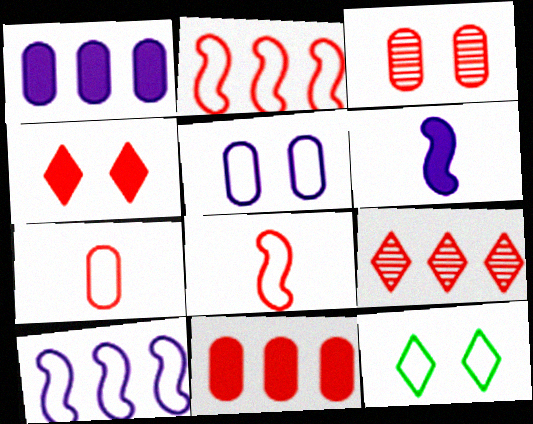[[2, 9, 11], 
[3, 7, 11], 
[7, 10, 12]]